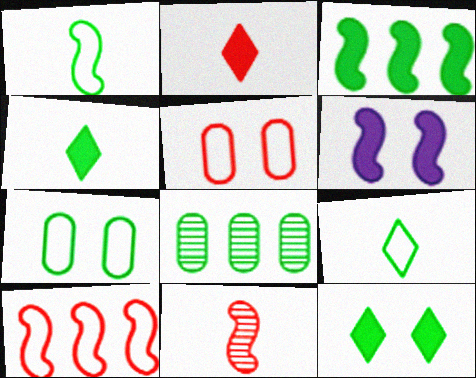[[1, 8, 12]]